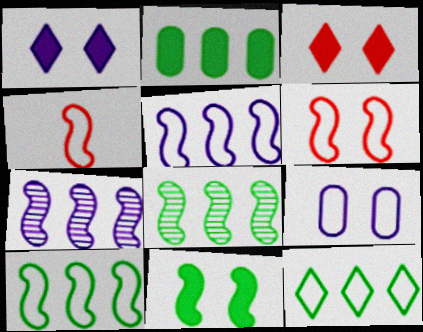[[2, 8, 12], 
[4, 7, 11], 
[4, 9, 12]]